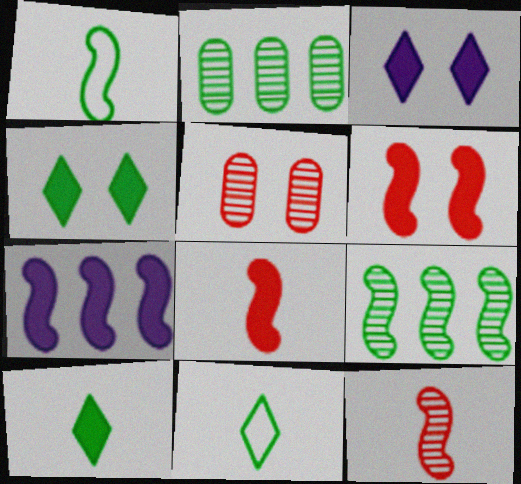[[1, 2, 4], 
[5, 7, 11]]